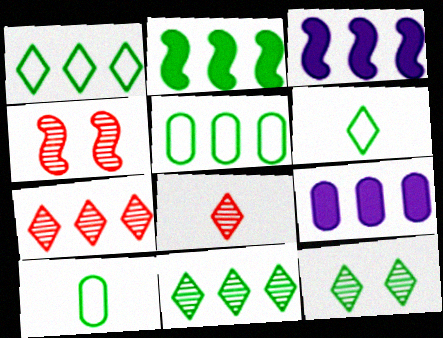[[2, 5, 11], 
[2, 10, 12], 
[3, 5, 7], 
[4, 6, 9]]